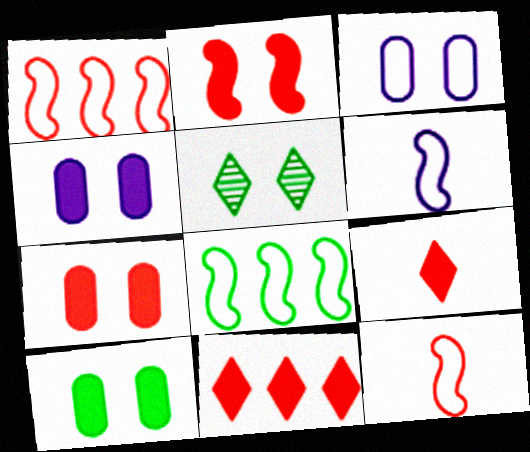[[2, 3, 5], 
[4, 7, 10]]